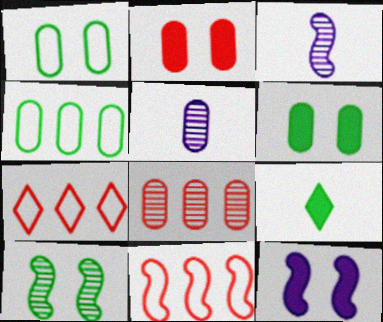[[2, 4, 5], 
[3, 6, 7], 
[4, 9, 10]]